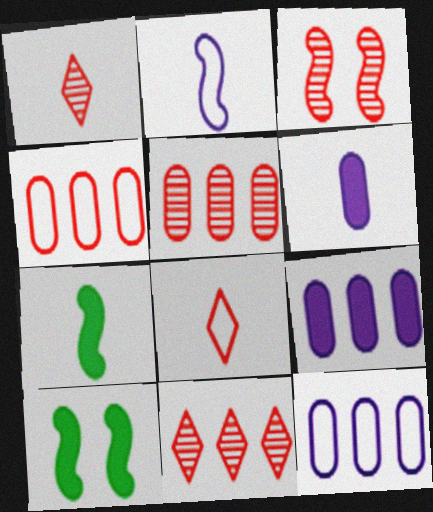[[1, 3, 5], 
[1, 10, 12]]